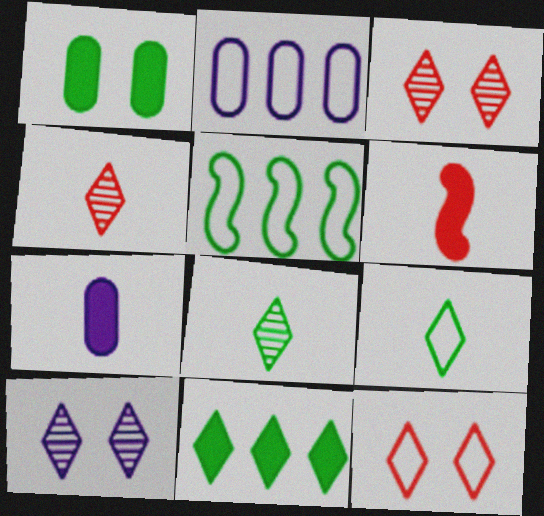[[1, 5, 8], 
[3, 5, 7]]